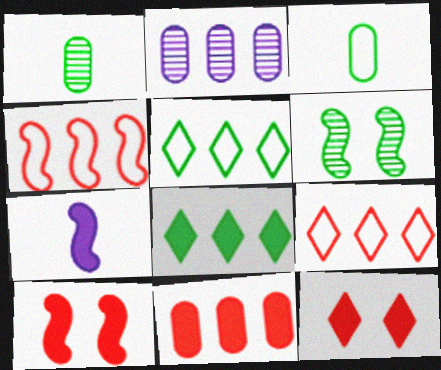[[2, 4, 8], 
[3, 6, 8], 
[4, 6, 7]]